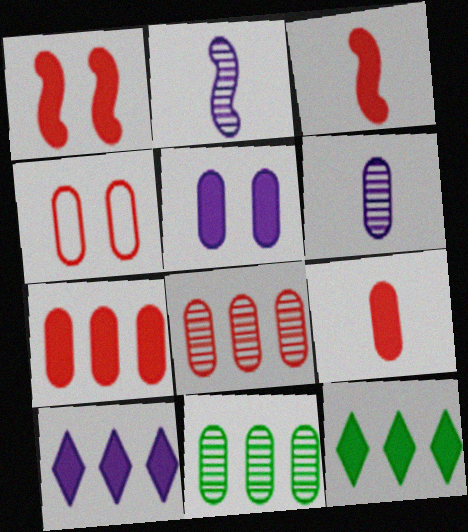[[2, 4, 12], 
[3, 5, 12], 
[4, 8, 9]]